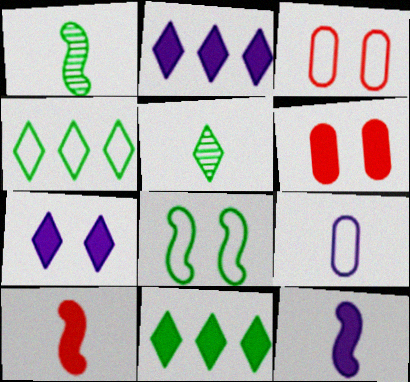[[1, 2, 3], 
[5, 9, 10], 
[6, 11, 12]]